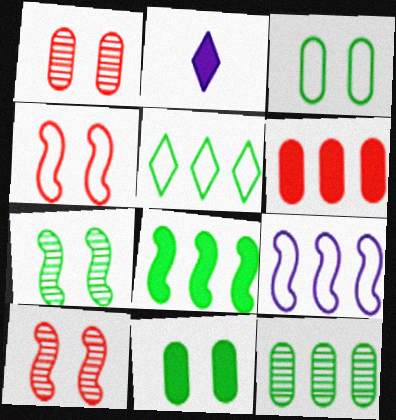[[2, 4, 12], 
[5, 8, 12]]